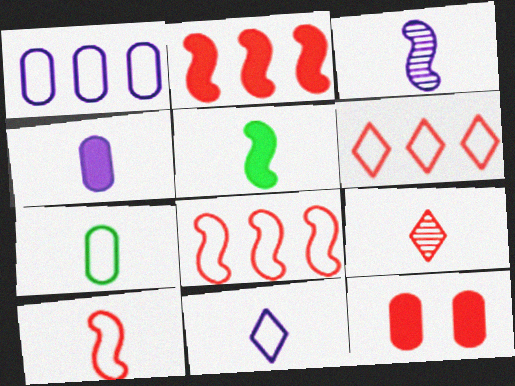[[3, 4, 11], 
[3, 5, 10], 
[7, 10, 11], 
[8, 9, 12]]